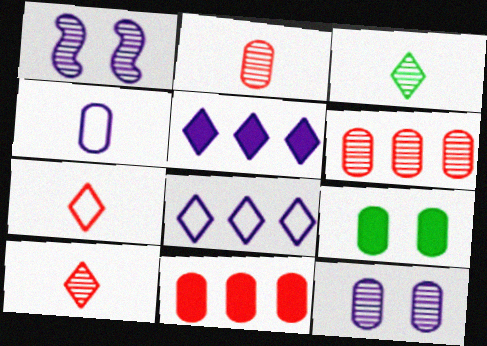[[1, 3, 6], 
[1, 4, 5], 
[4, 6, 9]]